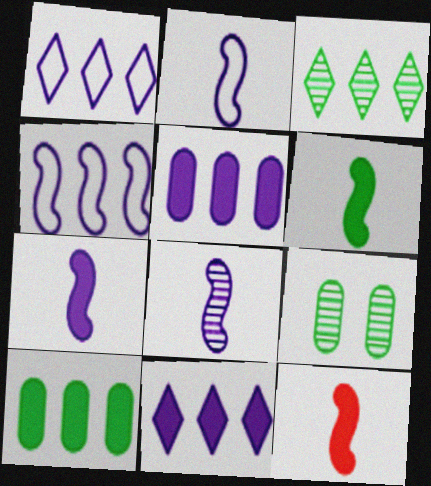[[1, 9, 12], 
[2, 7, 8], 
[6, 7, 12]]